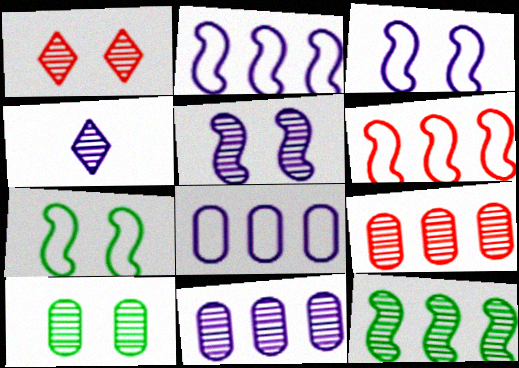[[1, 5, 10], 
[4, 5, 11]]